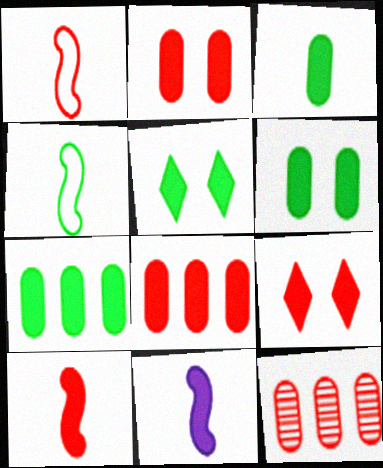[[1, 9, 12], 
[3, 6, 7], 
[5, 8, 11], 
[7, 9, 11], 
[8, 9, 10]]